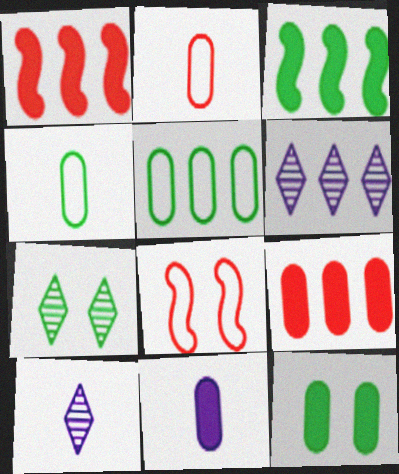[[1, 5, 6], 
[3, 4, 7], 
[9, 11, 12]]